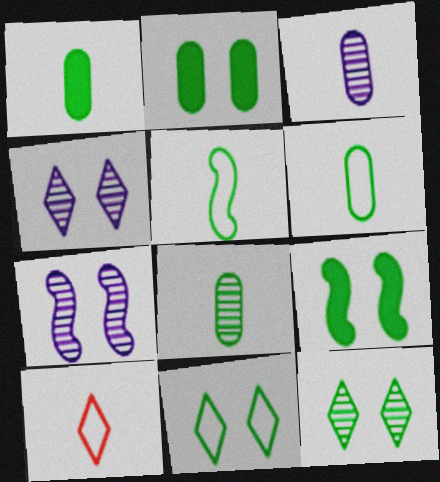[[1, 6, 8]]